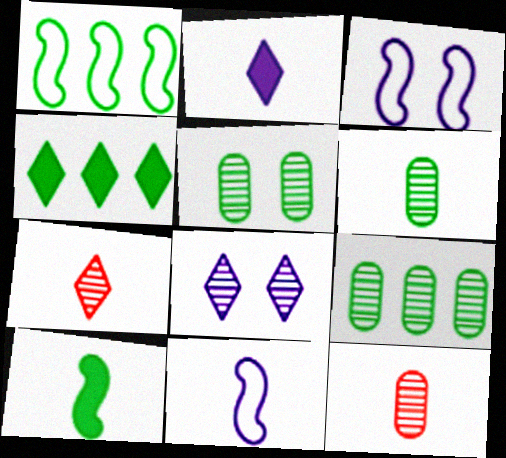[[1, 4, 9], 
[3, 4, 12], 
[5, 6, 9]]